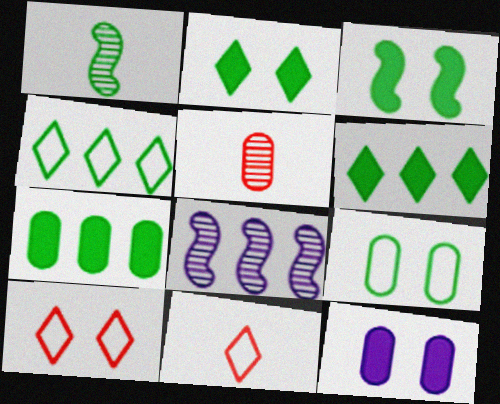[[1, 6, 9]]